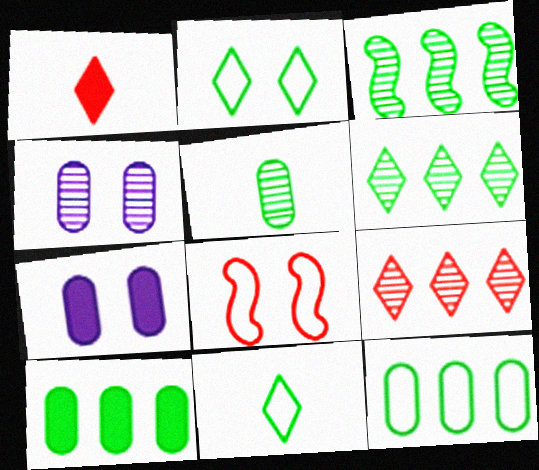[]